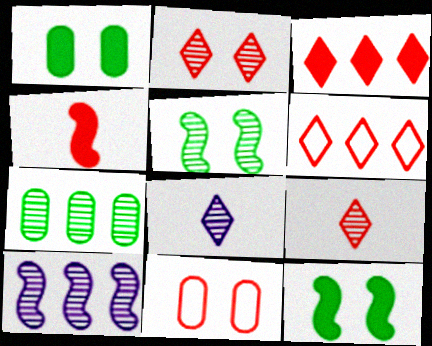[]